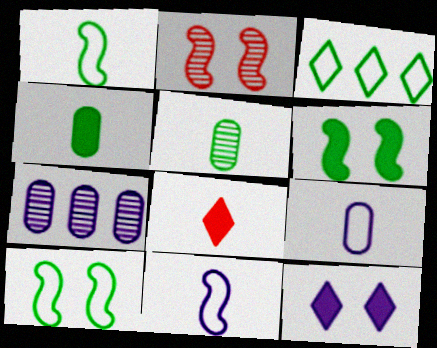[[3, 5, 6], 
[5, 8, 11], 
[7, 8, 10], 
[7, 11, 12]]